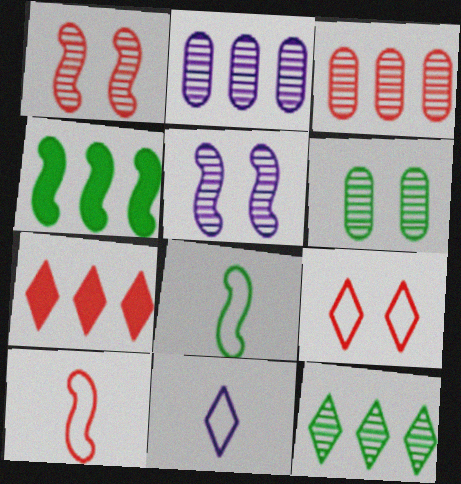[[4, 5, 10]]